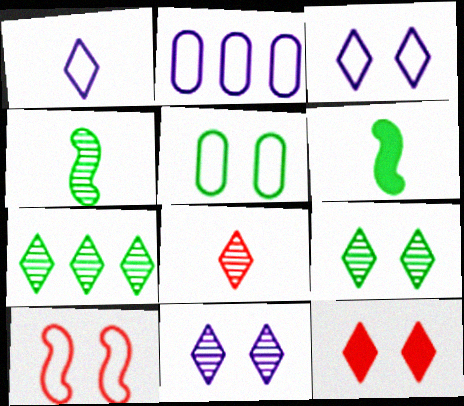[[1, 7, 12], 
[2, 4, 12], 
[3, 5, 10], 
[3, 9, 12], 
[5, 6, 7], 
[7, 8, 11]]